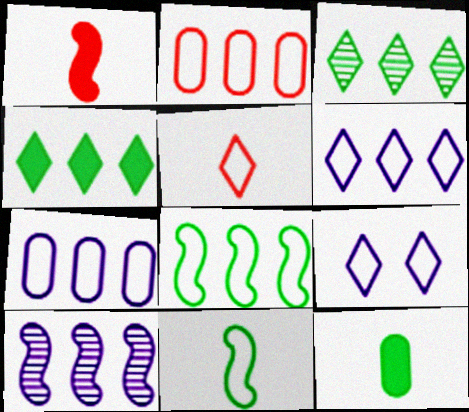[[2, 4, 10], 
[2, 6, 8], 
[2, 9, 11]]